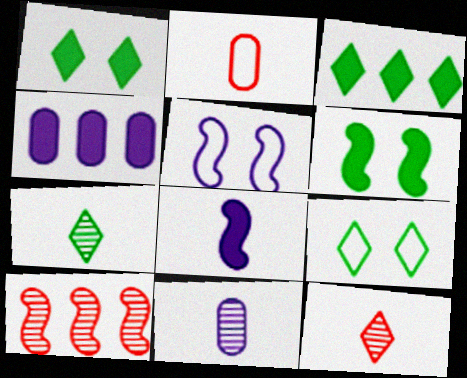[[2, 7, 8], 
[3, 7, 9]]